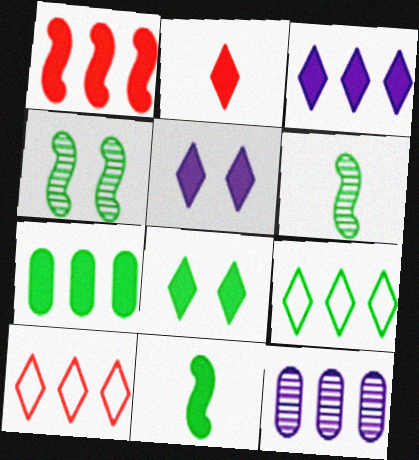[[1, 3, 7], 
[1, 9, 12], 
[2, 3, 8], 
[7, 8, 11]]